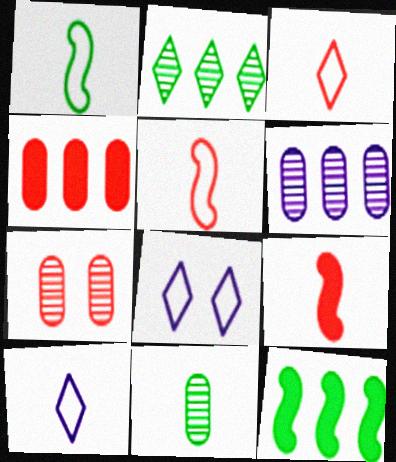[[6, 7, 11], 
[7, 10, 12], 
[9, 10, 11]]